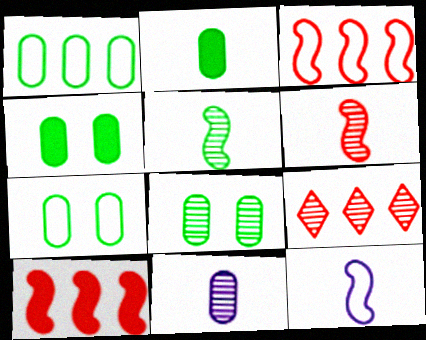[[1, 2, 8], 
[4, 7, 8], 
[4, 9, 12]]